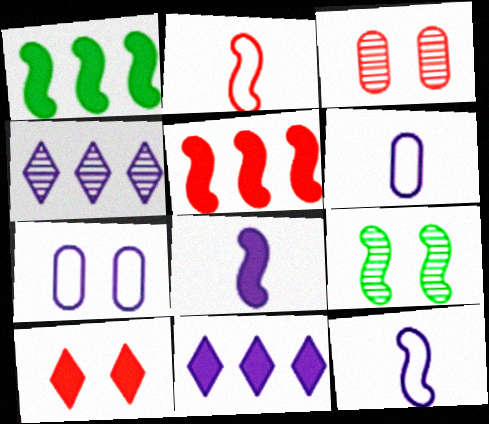[[4, 7, 8], 
[5, 9, 12], 
[7, 9, 10]]